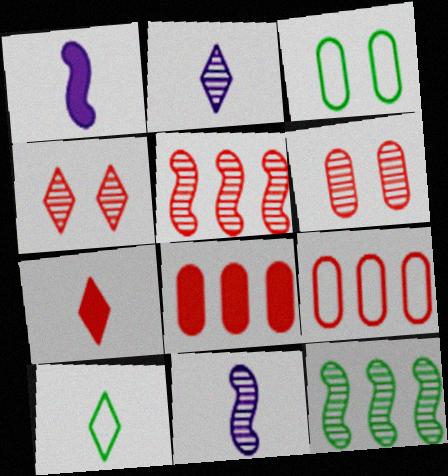[[2, 6, 12], 
[2, 7, 10]]